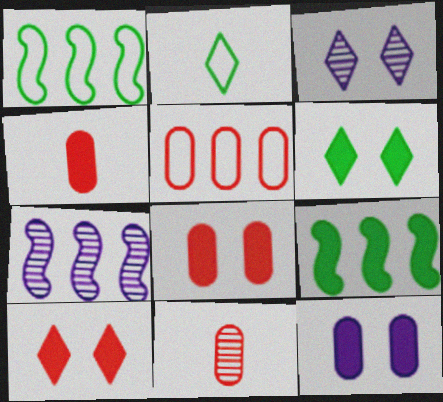[[1, 3, 4], 
[2, 7, 8], 
[5, 8, 11]]